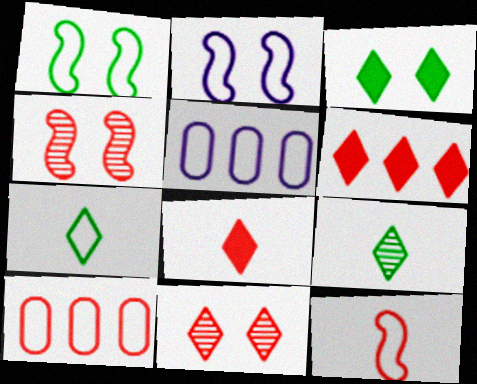[[2, 7, 10], 
[4, 8, 10]]